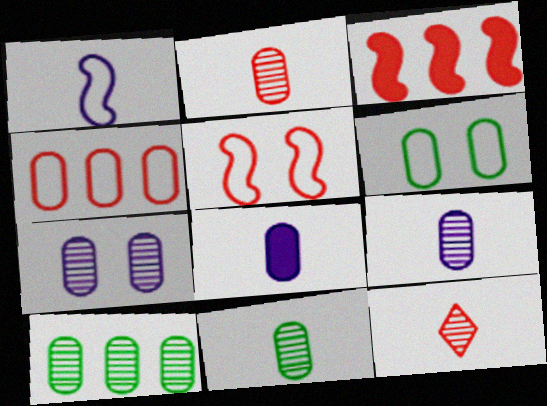[[2, 7, 10], 
[2, 9, 11]]